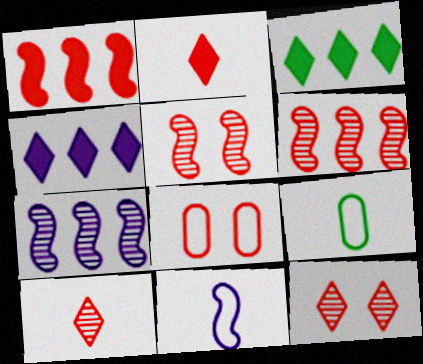[[1, 8, 10], 
[2, 6, 8], 
[4, 5, 9]]